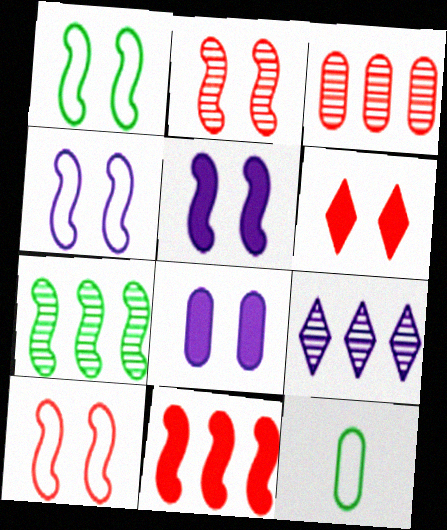[[1, 2, 5], 
[1, 4, 10], 
[3, 7, 9], 
[3, 8, 12]]